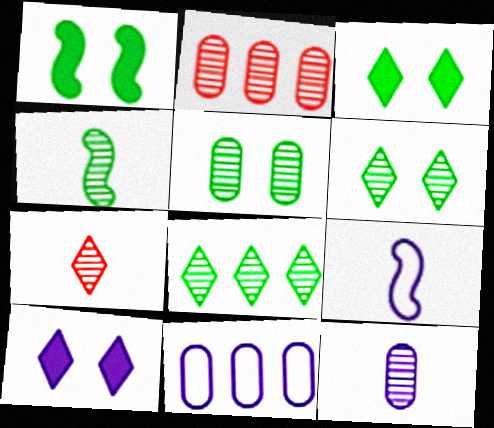[[1, 7, 11], 
[2, 3, 9], 
[2, 5, 12], 
[4, 5, 8], 
[4, 7, 12]]